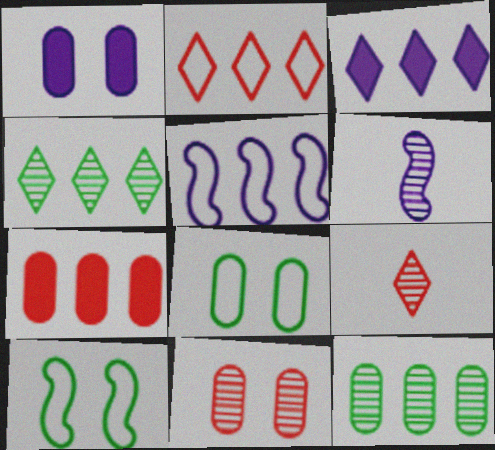[[1, 8, 11], 
[2, 3, 4], 
[4, 5, 7], 
[4, 6, 11]]